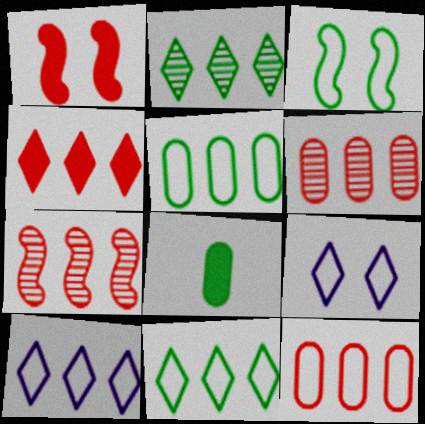[[2, 3, 8], 
[2, 4, 10], 
[4, 7, 12], 
[7, 8, 9]]